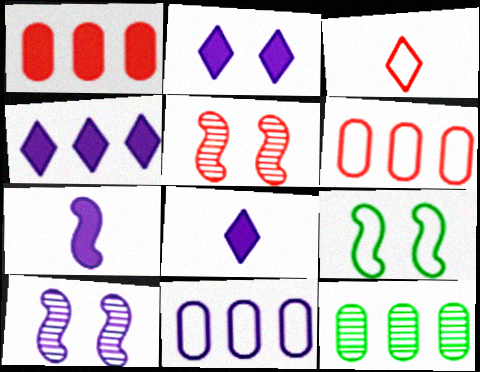[[1, 3, 5], 
[1, 11, 12], 
[2, 4, 8], 
[3, 9, 11], 
[8, 10, 11]]